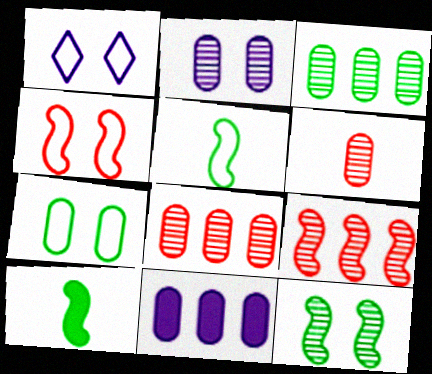[[1, 4, 7], 
[1, 8, 10], 
[2, 3, 6], 
[6, 7, 11]]